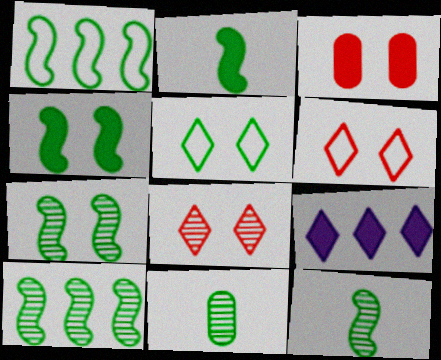[[1, 2, 7], 
[1, 4, 12], 
[2, 3, 9], 
[7, 10, 12]]